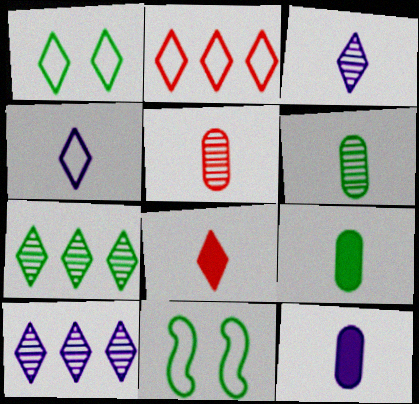[[1, 2, 4], 
[1, 8, 10], 
[7, 9, 11]]